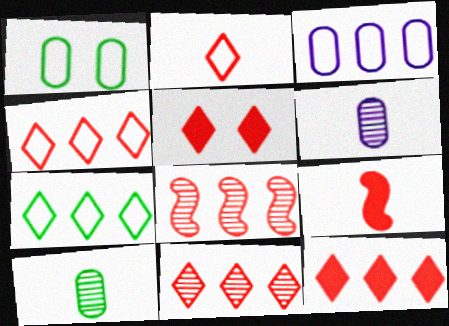[[2, 5, 11], 
[4, 11, 12]]